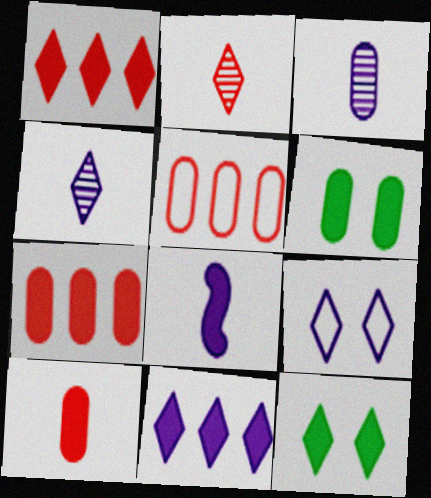[[1, 6, 8], 
[3, 5, 6], 
[4, 9, 11], 
[7, 8, 12]]